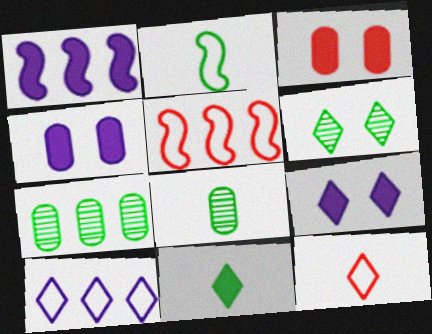[[1, 3, 11], 
[2, 8, 11], 
[5, 8, 9]]